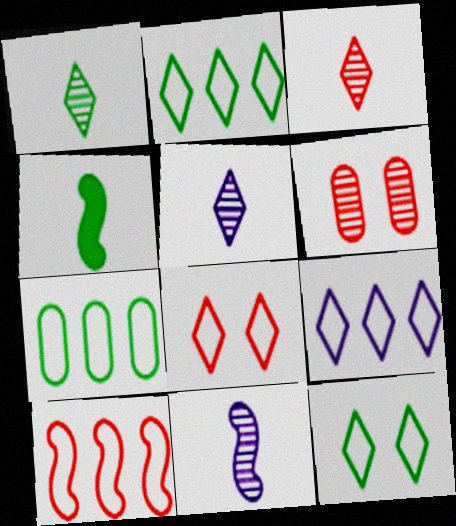[[1, 3, 5], 
[4, 6, 9], 
[7, 9, 10]]